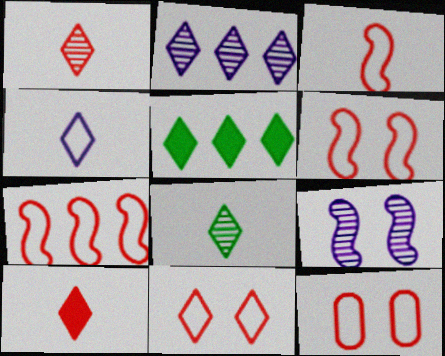[[3, 6, 7], 
[4, 8, 10], 
[6, 11, 12]]